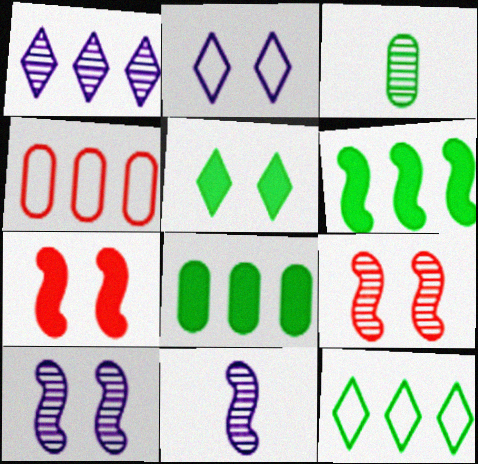[[1, 3, 9], 
[1, 4, 6], 
[4, 5, 11]]